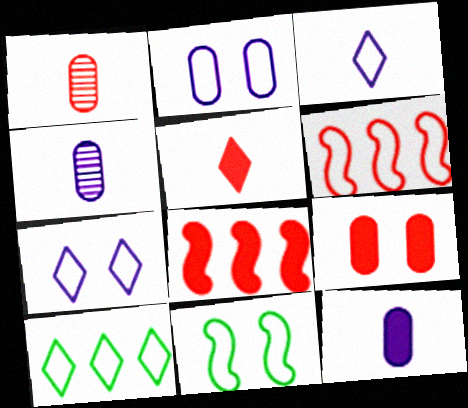[[5, 8, 9]]